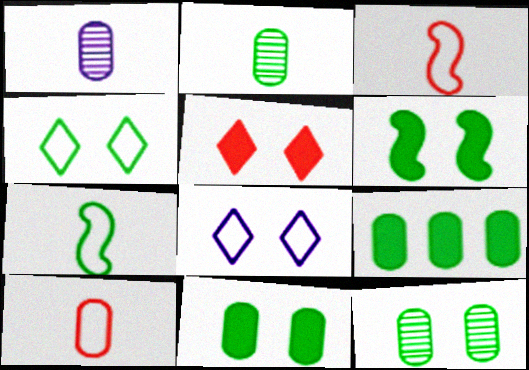[[4, 6, 12]]